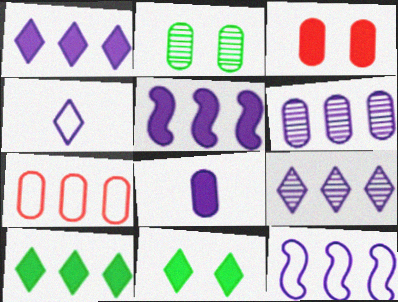[[1, 6, 12], 
[2, 7, 8]]